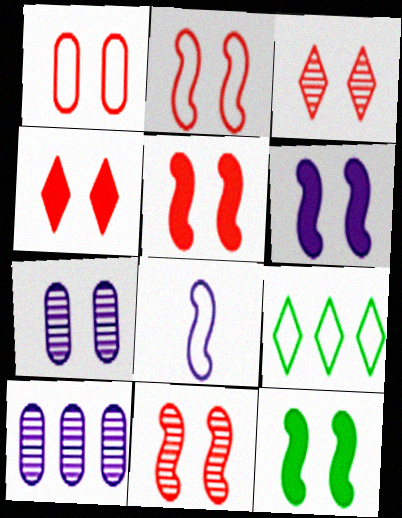[[1, 3, 5], 
[1, 4, 11], 
[1, 8, 9], 
[2, 5, 11], 
[5, 6, 12]]